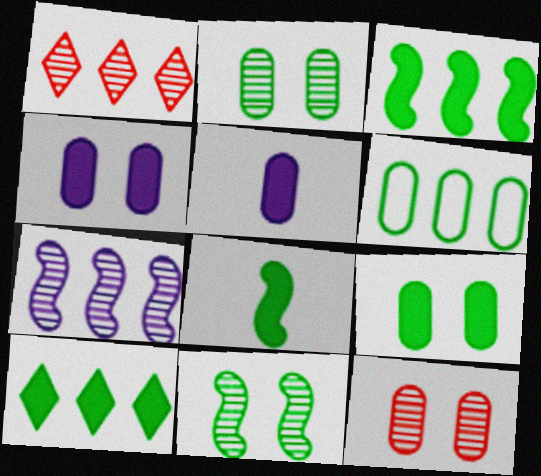[[5, 6, 12], 
[8, 9, 10]]